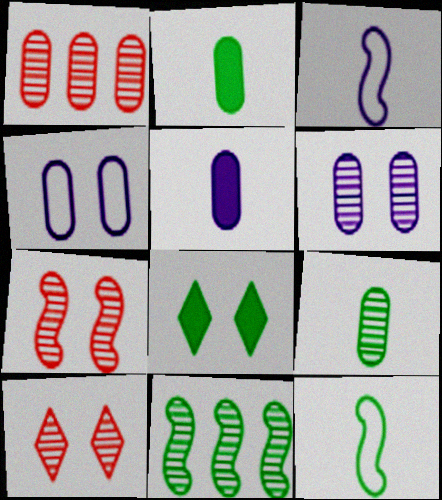[[1, 2, 4], 
[1, 3, 8], 
[1, 6, 9], 
[4, 7, 8]]